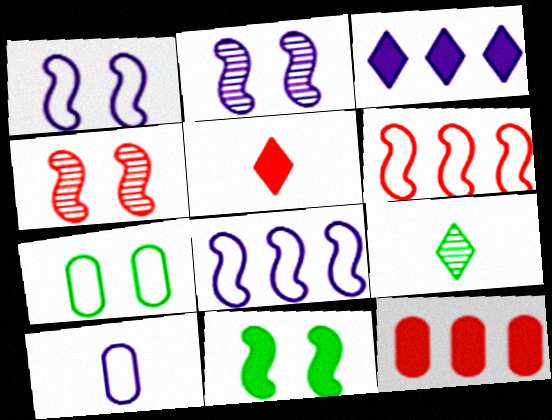[[1, 4, 11], 
[1, 9, 12], 
[2, 3, 10]]